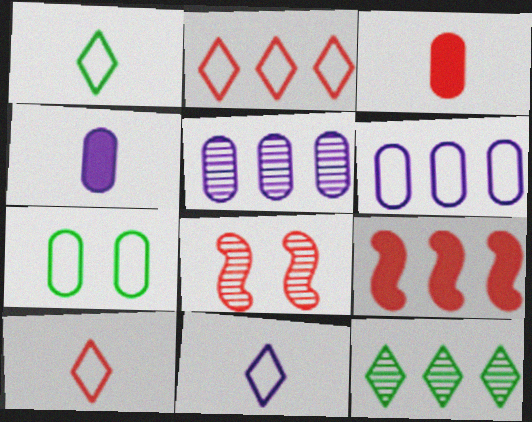[[1, 10, 11], 
[2, 3, 8], 
[3, 5, 7], 
[6, 9, 12]]